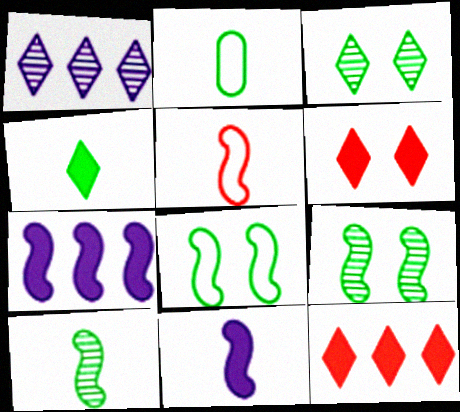[[2, 4, 10], 
[5, 7, 9], 
[5, 10, 11]]